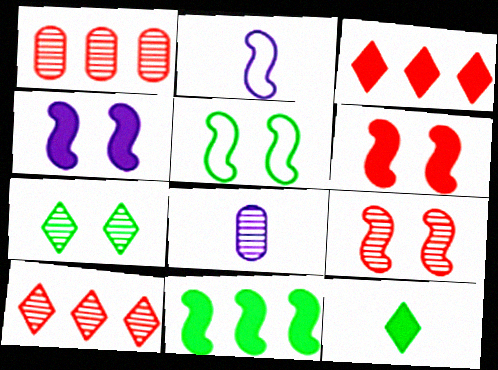[[2, 9, 11], 
[3, 5, 8], 
[4, 5, 9]]